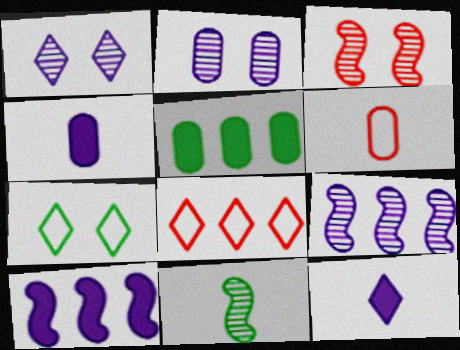[[2, 5, 6], 
[3, 9, 11], 
[5, 7, 11], 
[5, 8, 9], 
[6, 11, 12]]